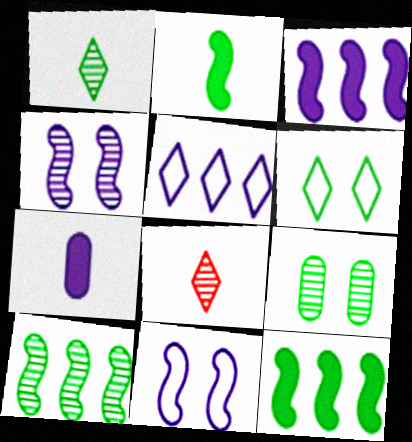[[1, 9, 10], 
[4, 5, 7]]